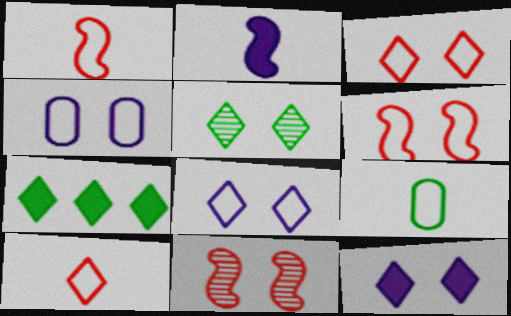[[3, 5, 12]]